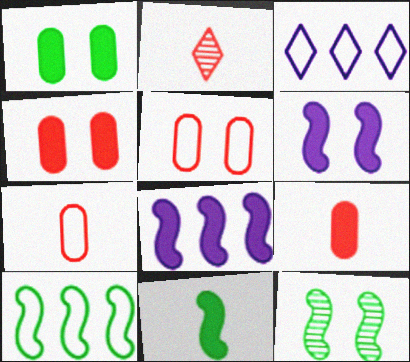[[3, 9, 12], 
[10, 11, 12]]